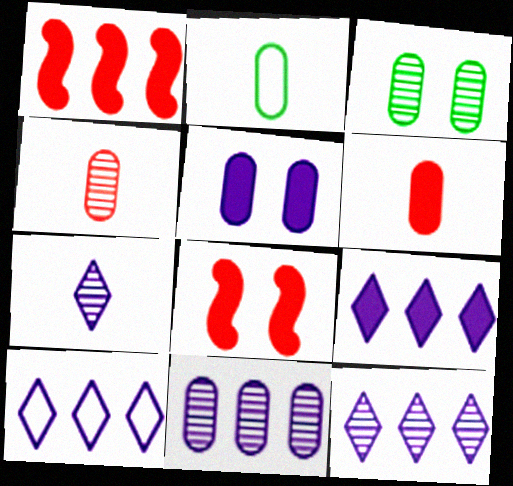[[2, 8, 12], 
[3, 4, 11], 
[9, 10, 12]]